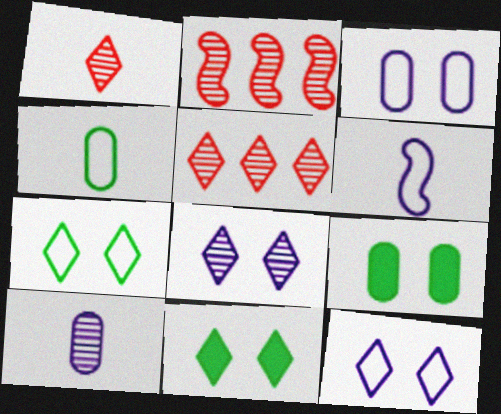[[5, 6, 9]]